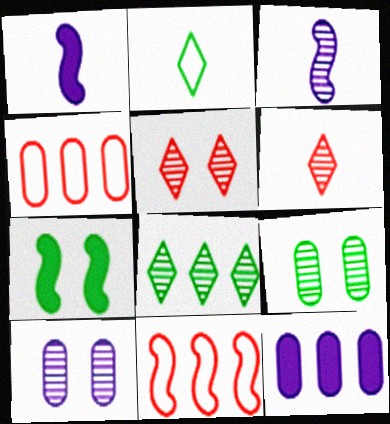[[3, 7, 11], 
[8, 11, 12]]